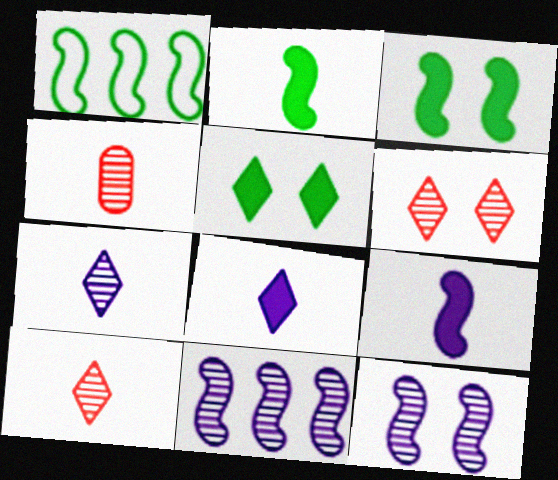[]